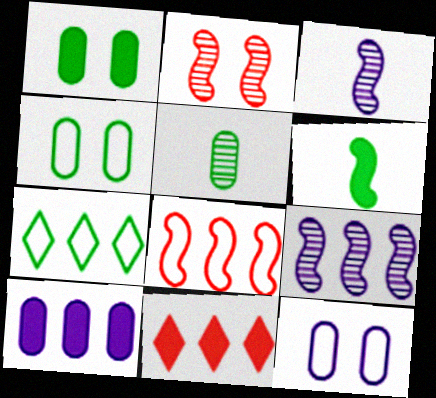[[3, 4, 11]]